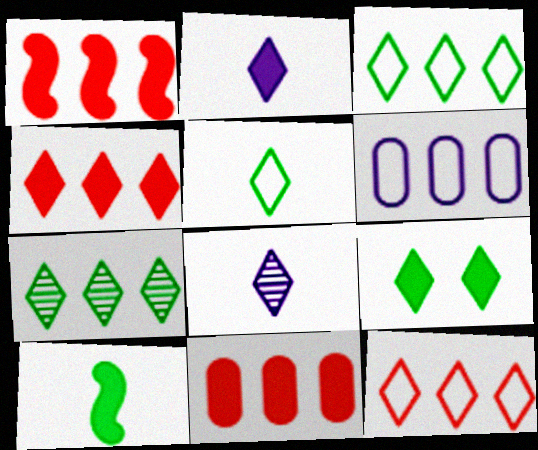[[1, 4, 11], 
[1, 6, 7], 
[2, 4, 9], 
[5, 7, 9], 
[8, 9, 12]]